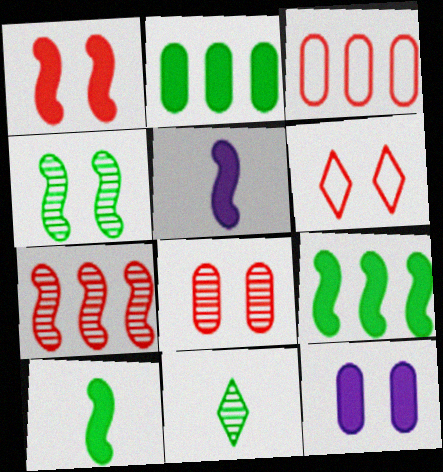[[1, 5, 9], 
[1, 6, 8], 
[4, 6, 12]]